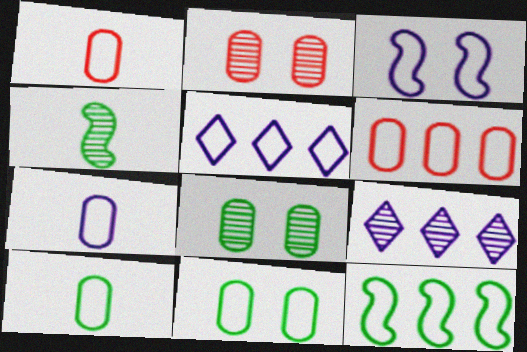[[1, 7, 10], 
[2, 4, 9], 
[3, 5, 7], 
[5, 6, 12], 
[6, 7, 11]]